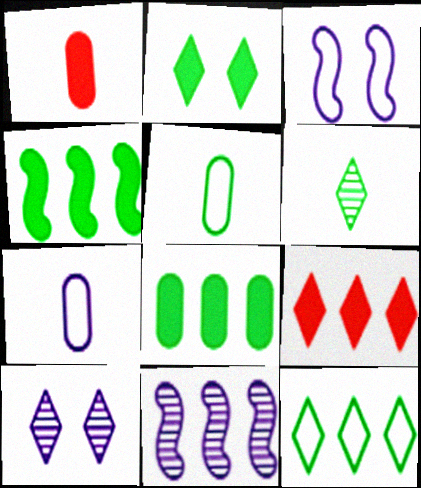[[2, 6, 12]]